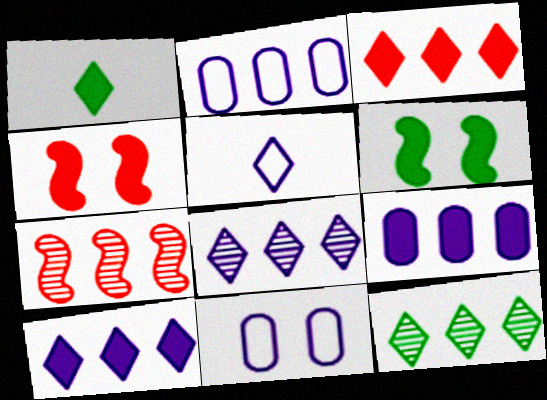[[1, 4, 9], 
[1, 7, 11]]